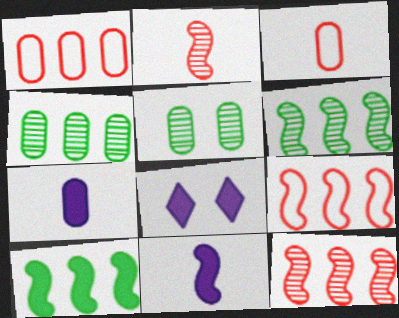[[1, 5, 7], 
[3, 6, 8]]